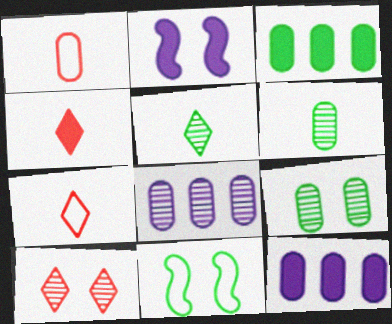[[1, 9, 12], 
[2, 3, 4], 
[3, 5, 11], 
[4, 8, 11]]